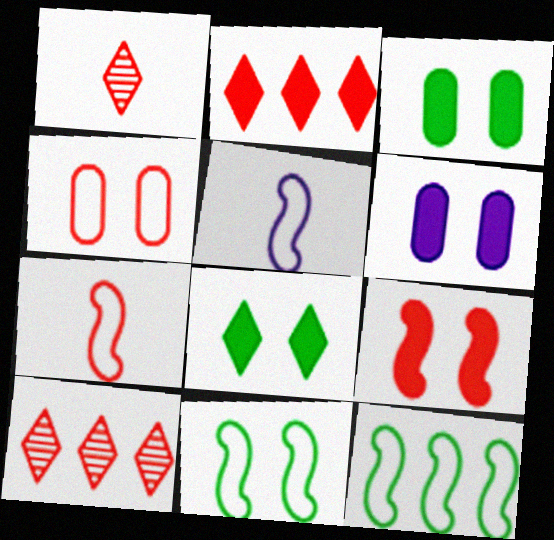[[1, 6, 12], 
[3, 5, 10], 
[6, 8, 9]]